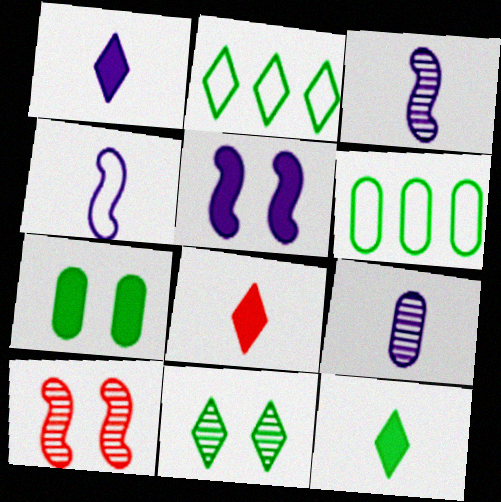[[1, 4, 9], 
[1, 6, 10], 
[1, 8, 12], 
[2, 11, 12]]